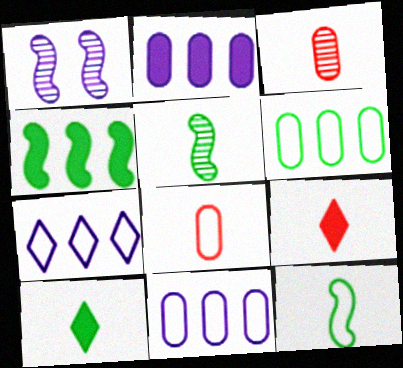[[1, 6, 9]]